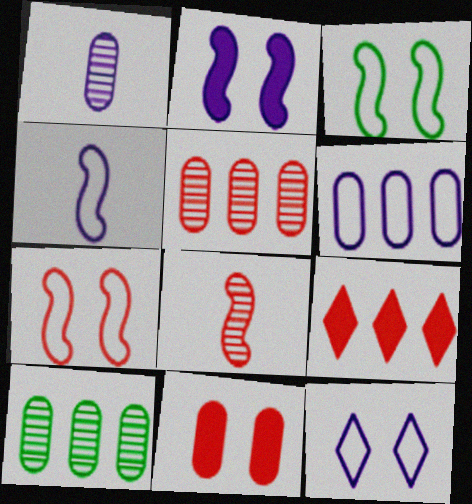[[1, 3, 9], 
[4, 6, 12]]